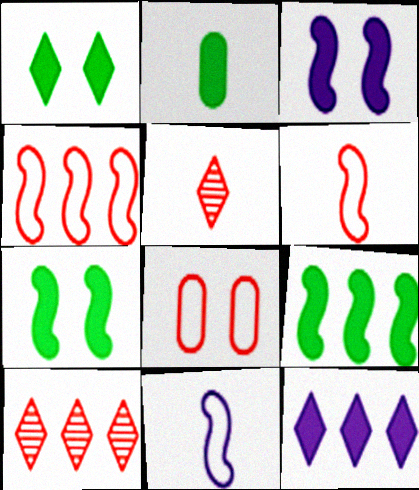[[1, 2, 9], 
[2, 5, 11]]